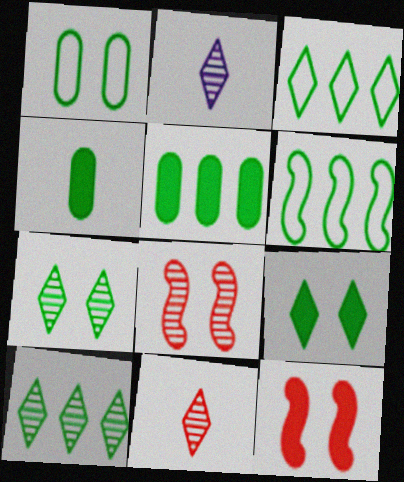[[4, 6, 7], 
[5, 6, 10]]